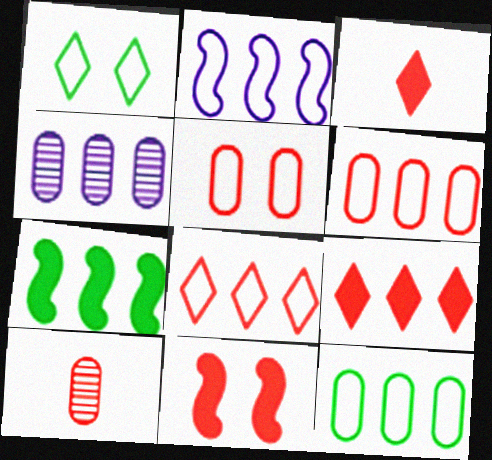[[2, 8, 12], 
[4, 7, 8], 
[8, 10, 11]]